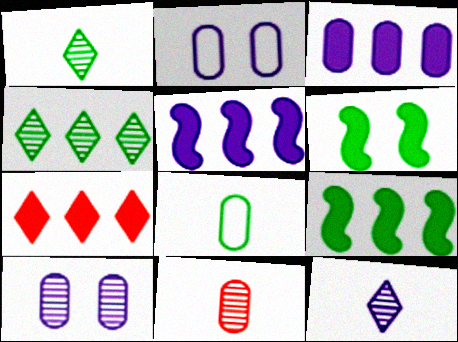[[2, 5, 12], 
[3, 7, 9], 
[4, 6, 8]]